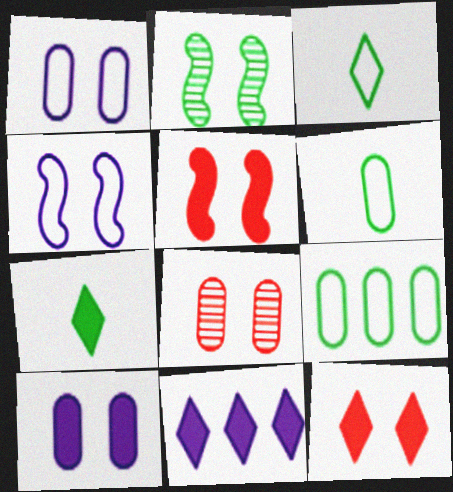[[1, 2, 12], 
[2, 4, 5], 
[2, 7, 9], 
[7, 11, 12]]